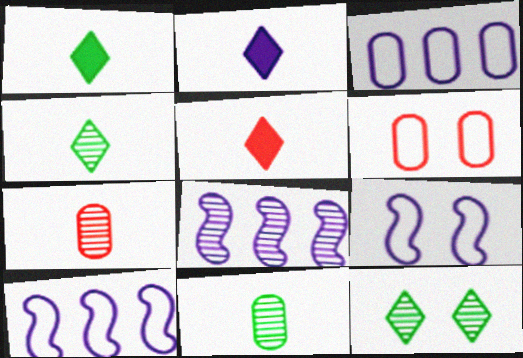[[1, 2, 5], 
[1, 6, 8], 
[7, 8, 12]]